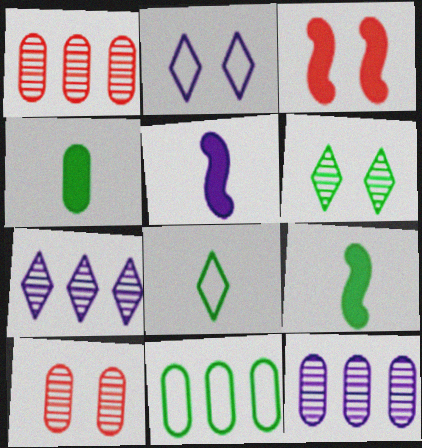[[1, 2, 9], 
[2, 5, 12], 
[3, 8, 12], 
[6, 9, 11]]